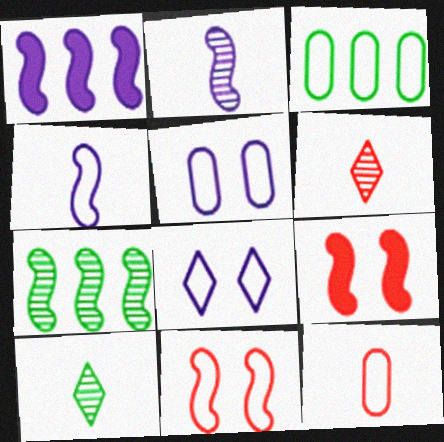[[3, 5, 12], 
[4, 7, 9]]